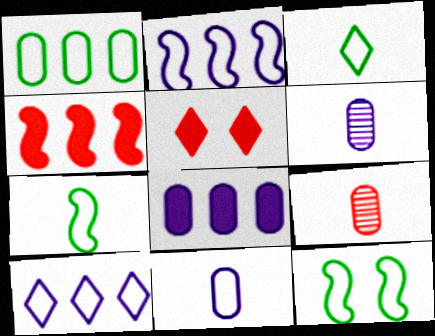[[1, 3, 12]]